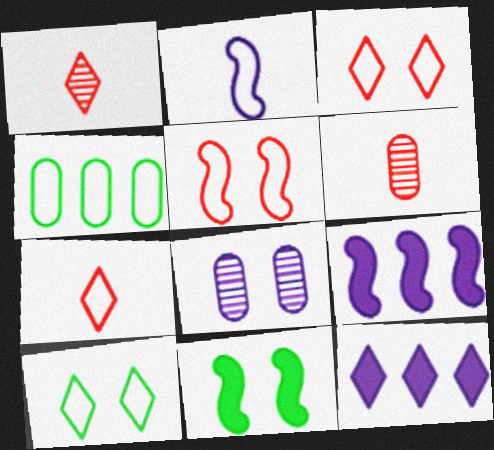[[1, 10, 12], 
[2, 3, 4], 
[2, 8, 12], 
[3, 8, 11], 
[6, 9, 10]]